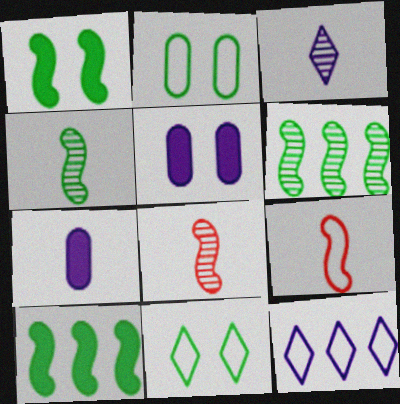[[2, 9, 12]]